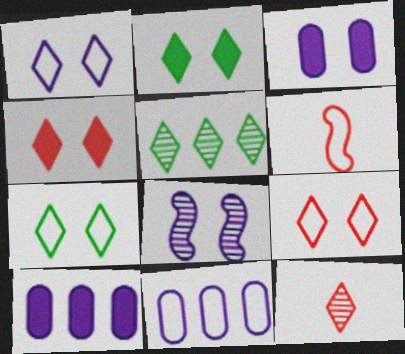[[1, 3, 8], 
[1, 7, 9], 
[3, 5, 6], 
[6, 7, 11]]